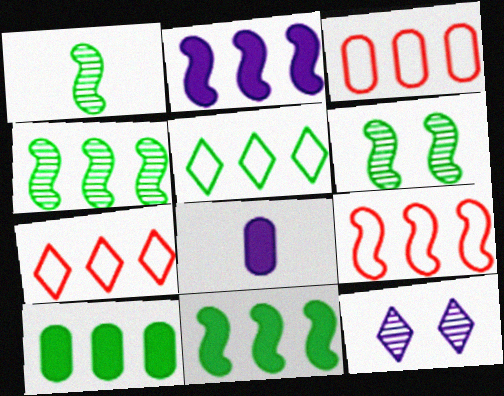[[1, 4, 6], 
[2, 4, 9], 
[3, 7, 9], 
[4, 5, 10], 
[6, 7, 8]]